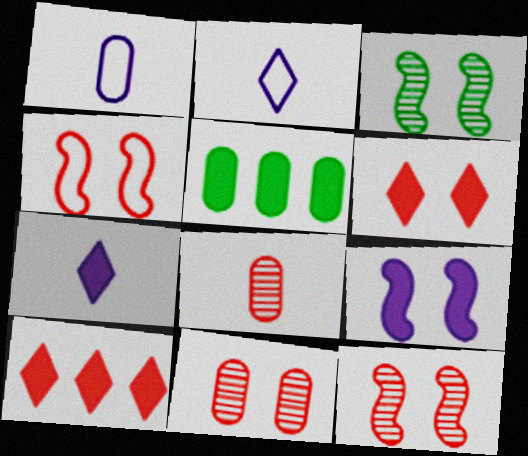[[1, 3, 10], 
[1, 5, 11], 
[2, 5, 12], 
[3, 4, 9], 
[4, 6, 11], 
[4, 8, 10]]